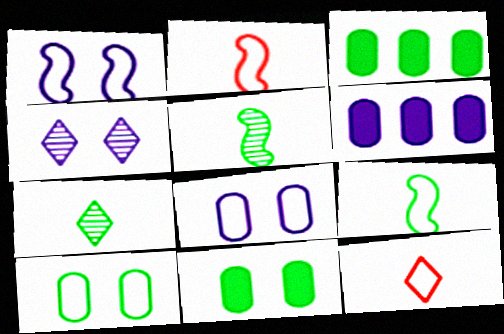[[2, 3, 4]]